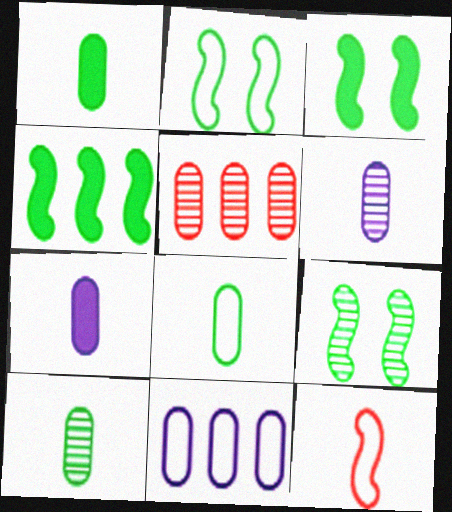[[1, 8, 10], 
[2, 3, 9]]